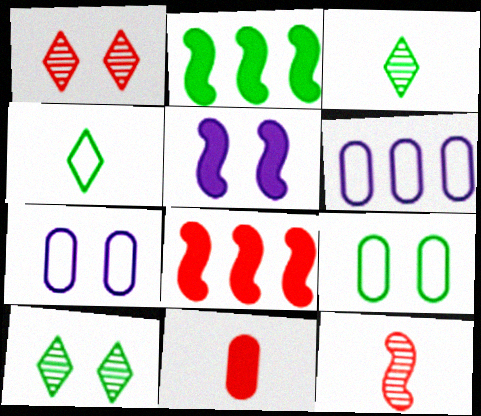[[1, 5, 9], 
[2, 3, 9], 
[3, 7, 8]]